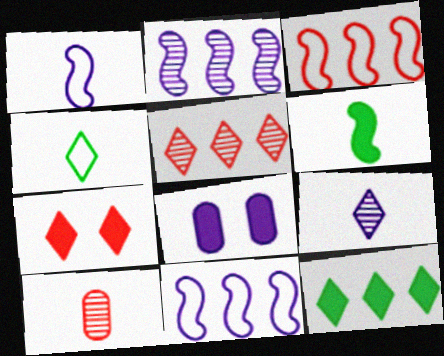[[3, 7, 10], 
[8, 9, 11]]